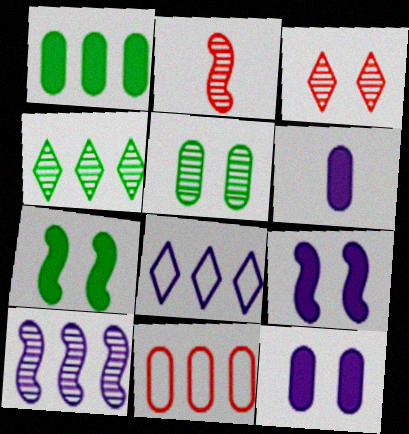[[5, 6, 11]]